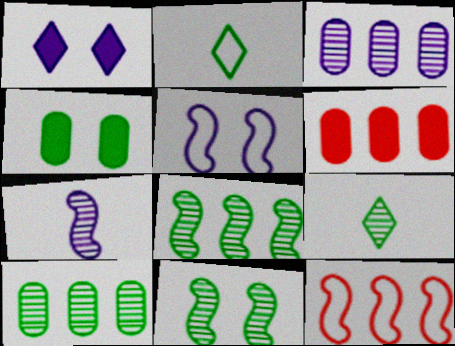[[2, 4, 8], 
[5, 6, 9], 
[9, 10, 11]]